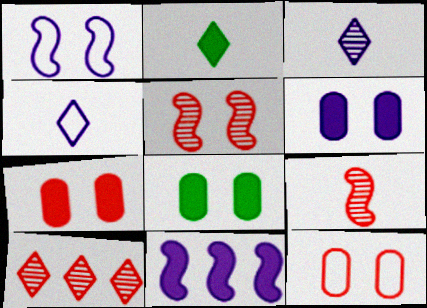[[2, 7, 11], 
[6, 7, 8]]